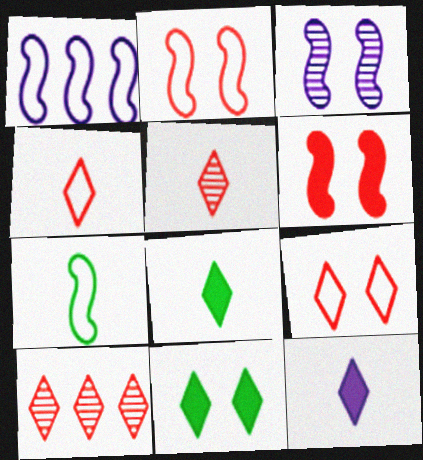[[1, 2, 7]]